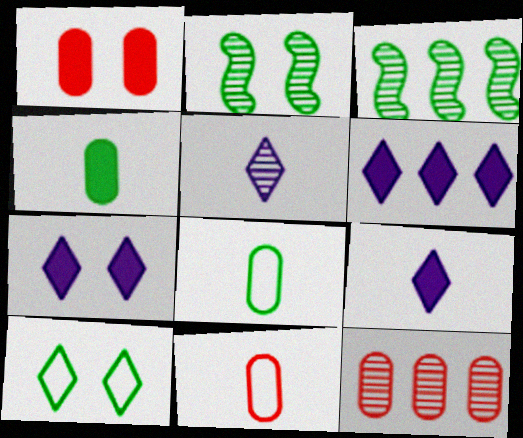[[1, 11, 12], 
[2, 5, 12], 
[2, 6, 11], 
[3, 4, 10], 
[3, 7, 11], 
[6, 7, 9]]